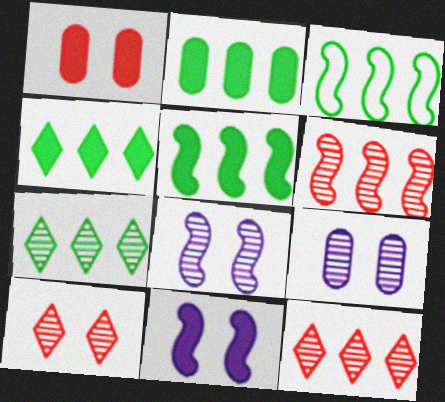[[2, 3, 7], 
[2, 4, 5]]